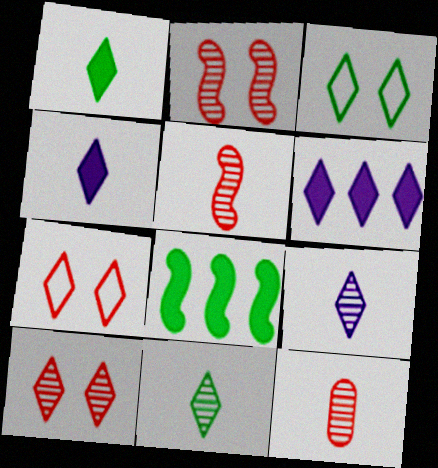[[6, 7, 11]]